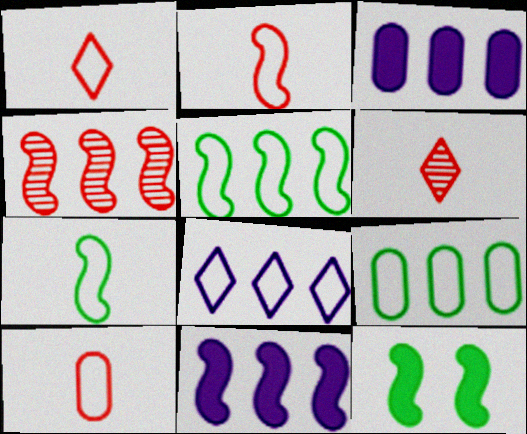[[1, 2, 10], 
[4, 5, 11]]